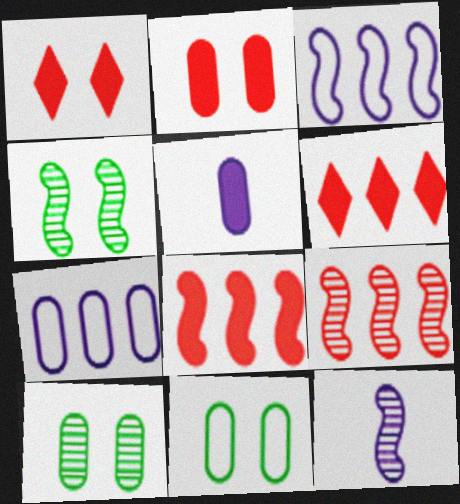[[4, 9, 12], 
[6, 11, 12]]